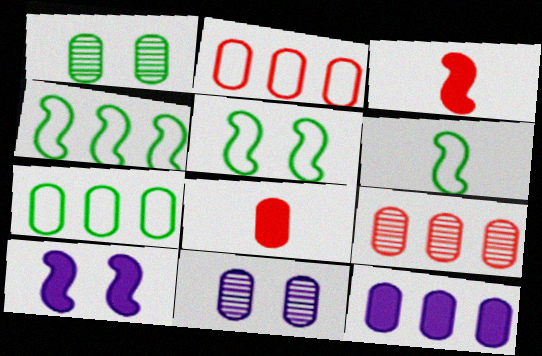[[4, 5, 6], 
[7, 8, 11], 
[7, 9, 12]]